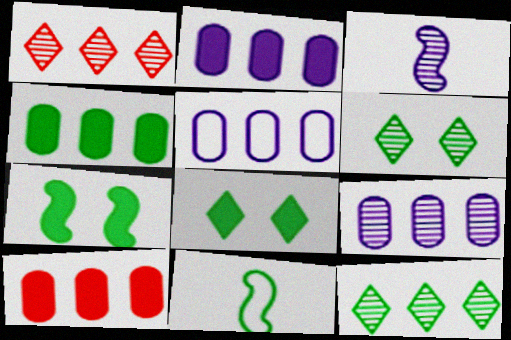[[2, 4, 10], 
[2, 5, 9], 
[4, 6, 11]]